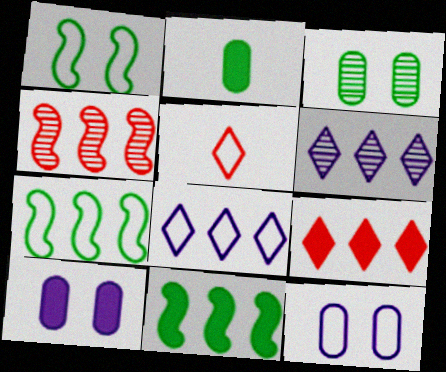[[5, 7, 12]]